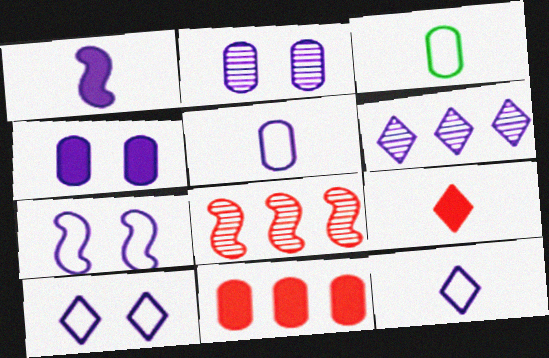[[2, 3, 11]]